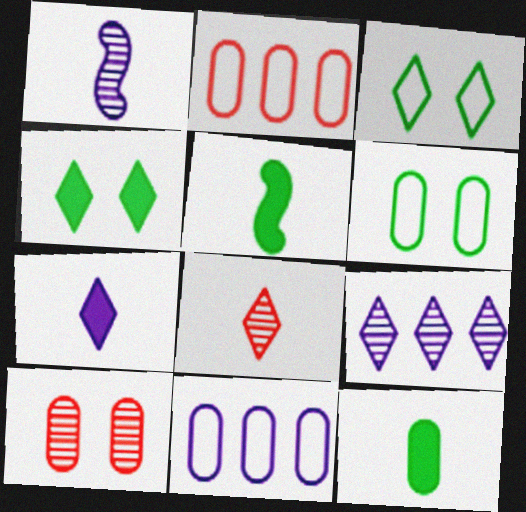[[1, 2, 4], 
[10, 11, 12]]